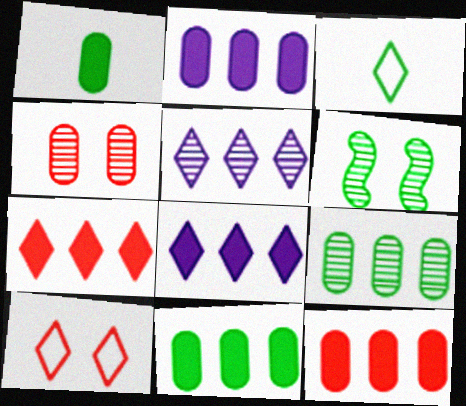[[2, 11, 12], 
[3, 6, 11]]